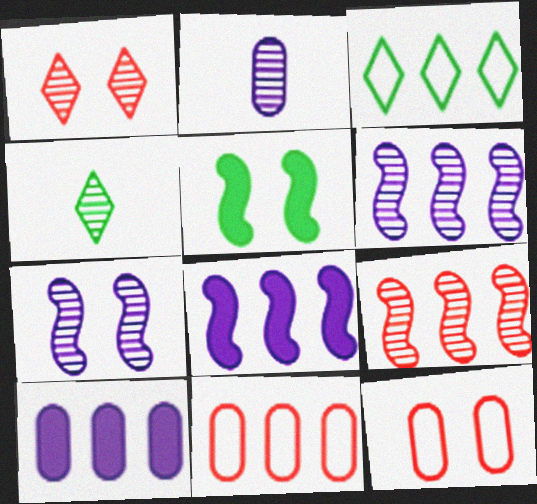[[3, 9, 10], 
[4, 8, 12]]